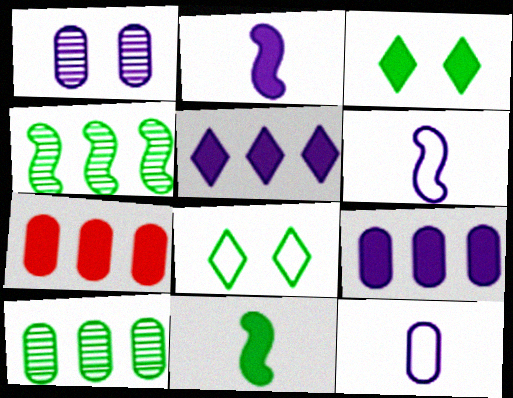[[1, 5, 6], 
[1, 9, 12], 
[2, 3, 7], 
[8, 10, 11]]